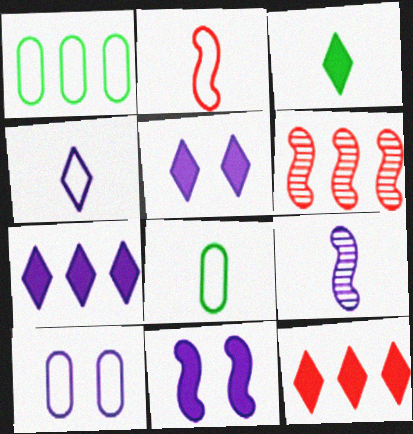[[1, 6, 7], 
[2, 4, 8], 
[3, 5, 12], 
[3, 6, 10], 
[5, 6, 8], 
[7, 9, 10]]